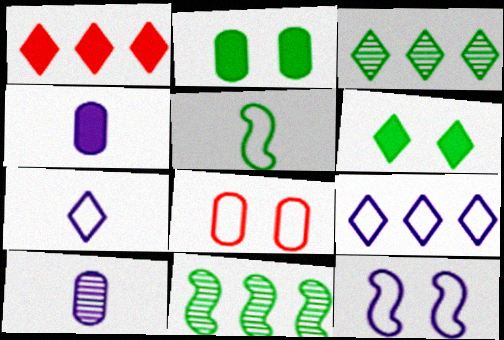[[1, 3, 9], 
[2, 3, 5], 
[5, 8, 9]]